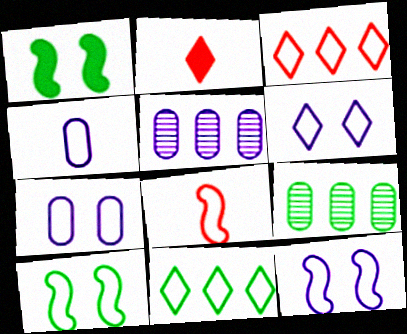[[2, 5, 10], 
[2, 9, 12], 
[3, 4, 10], 
[6, 7, 12], 
[7, 8, 11]]